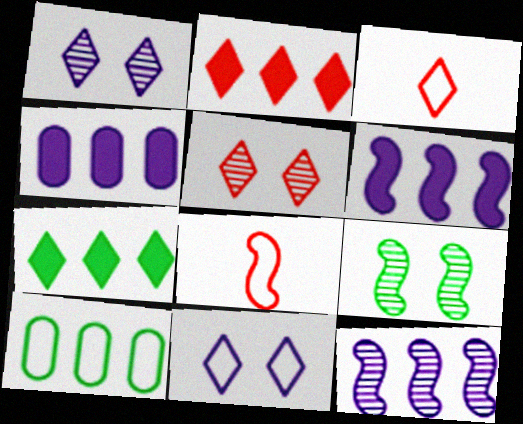[[1, 3, 7], 
[2, 3, 5], 
[2, 10, 12], 
[3, 4, 9], 
[6, 8, 9], 
[8, 10, 11]]